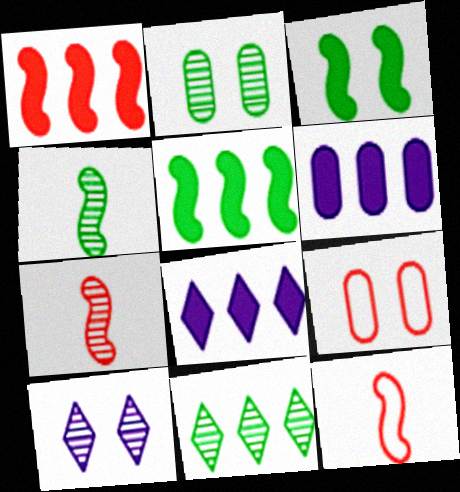[[2, 4, 11], 
[2, 8, 12], 
[3, 9, 10], 
[4, 8, 9]]